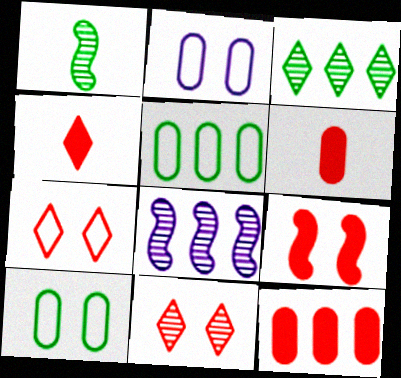[[4, 8, 10], 
[4, 9, 12]]